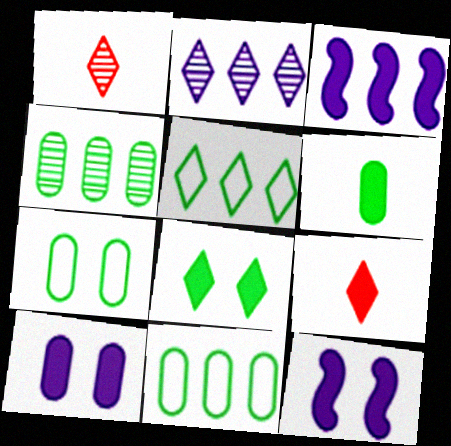[[1, 3, 7], 
[1, 11, 12], 
[4, 6, 7]]